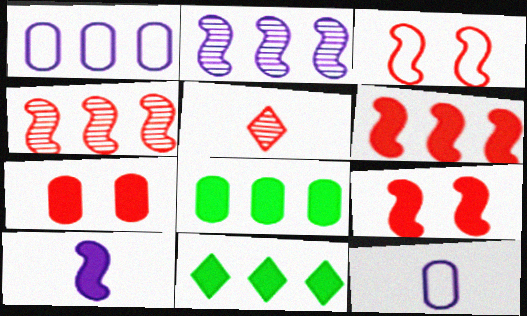[[1, 4, 11], 
[7, 10, 11]]